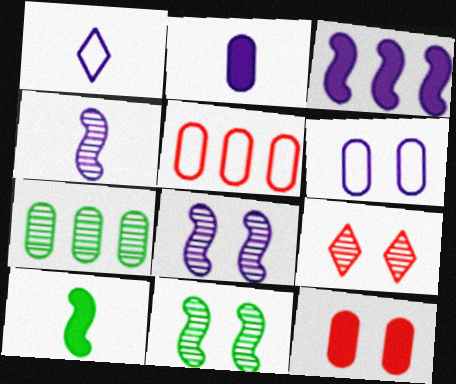[[1, 2, 4], 
[4, 7, 9]]